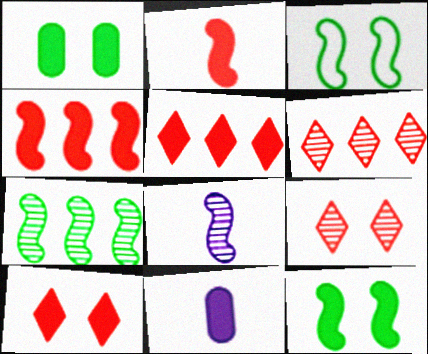[[3, 4, 8], 
[3, 6, 11], 
[5, 11, 12]]